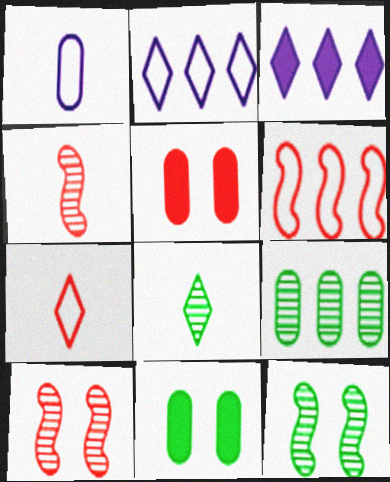[[1, 5, 9], 
[2, 4, 11], 
[3, 6, 9], 
[8, 9, 12]]